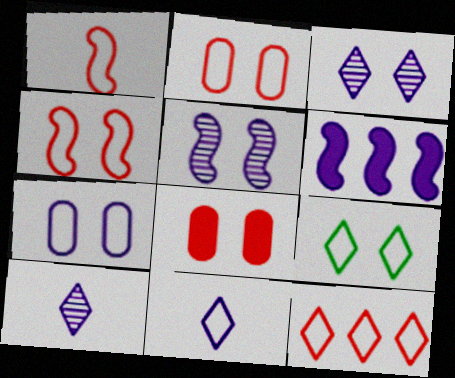[[1, 2, 12], 
[4, 7, 9], 
[5, 8, 9], 
[6, 7, 10], 
[9, 11, 12]]